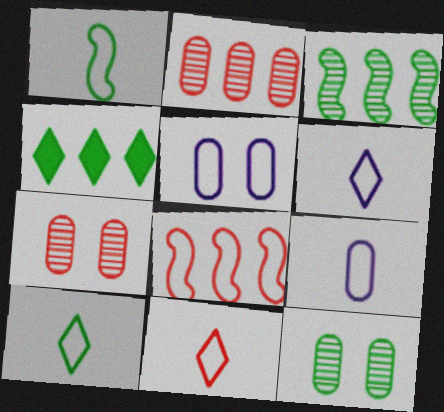[[1, 4, 12], 
[1, 9, 11], 
[5, 8, 10], 
[6, 10, 11]]